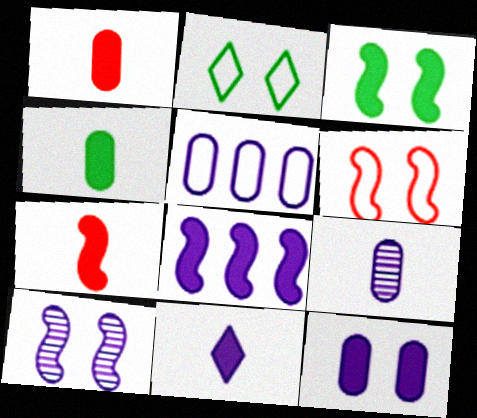[[3, 6, 10], 
[3, 7, 8], 
[4, 7, 11], 
[5, 9, 12], 
[5, 10, 11], 
[8, 11, 12]]